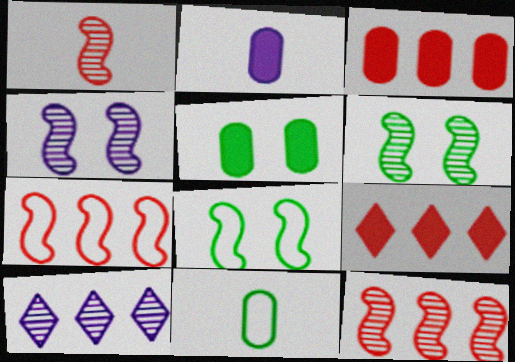[[2, 3, 5], 
[4, 9, 11]]